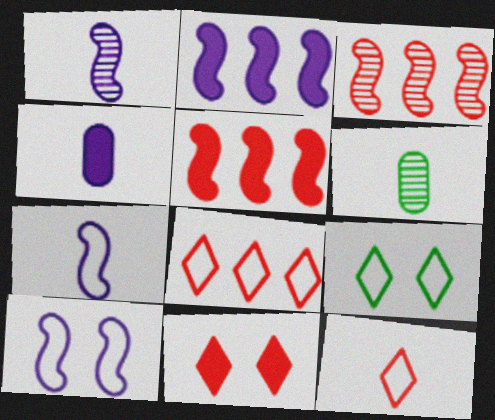[[1, 2, 10], 
[3, 4, 9]]